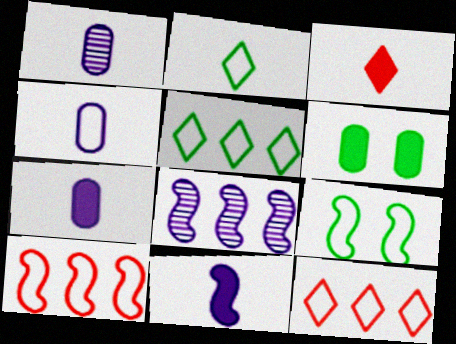[[1, 4, 7], 
[4, 9, 12]]